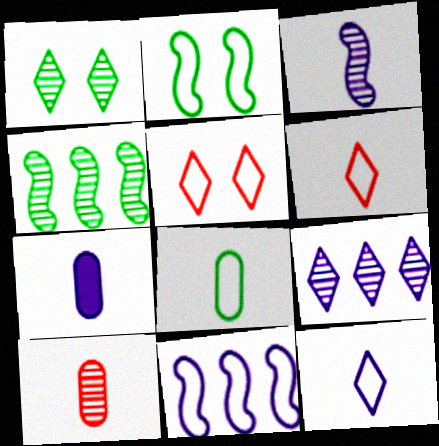[[3, 7, 12], 
[4, 5, 7], 
[5, 8, 11], 
[7, 8, 10]]